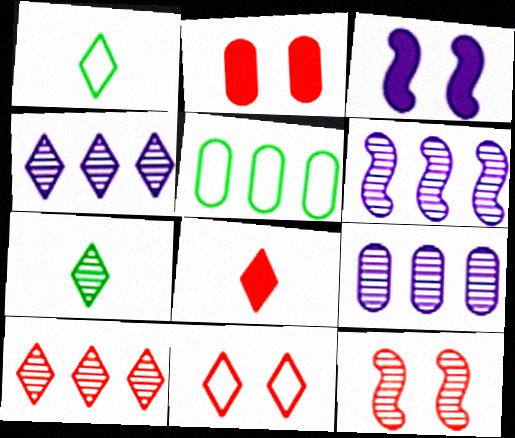[[1, 2, 6], 
[2, 11, 12], 
[4, 6, 9], 
[7, 9, 12], 
[8, 10, 11]]